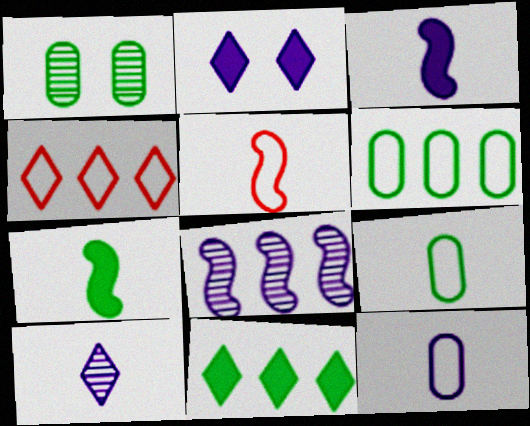[[1, 3, 4], 
[2, 8, 12], 
[3, 10, 12]]